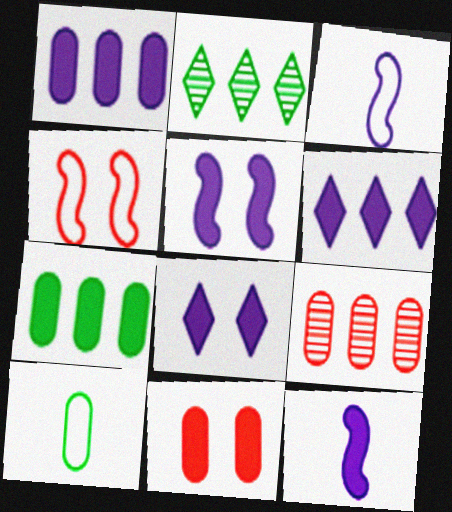[[1, 8, 12], 
[2, 3, 11]]